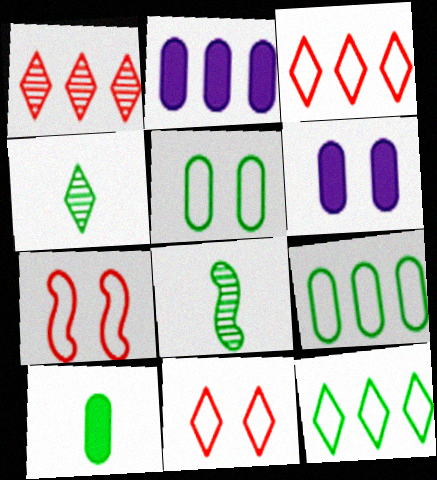[[2, 4, 7], 
[2, 8, 11], 
[3, 6, 8]]